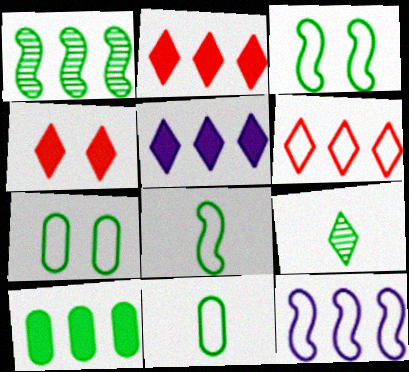[[3, 9, 10]]